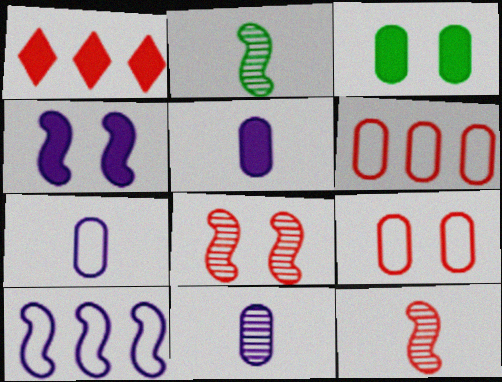[[1, 9, 12], 
[3, 6, 11], 
[5, 7, 11]]